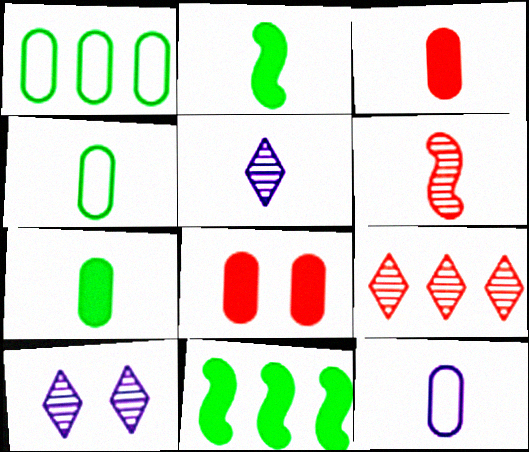[]